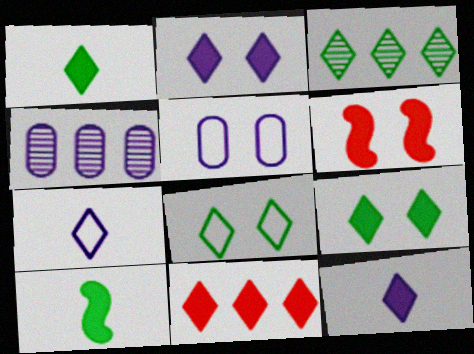[[1, 2, 11], 
[1, 3, 8], 
[9, 11, 12]]